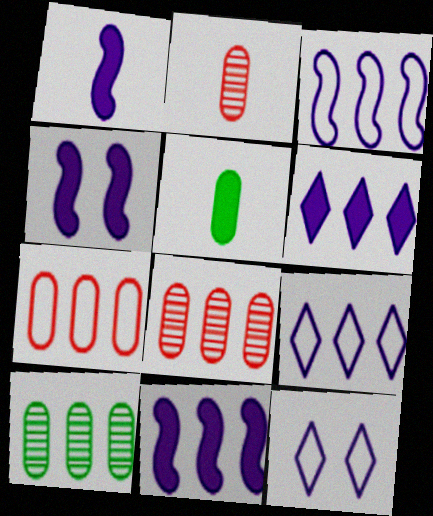[[1, 4, 11]]